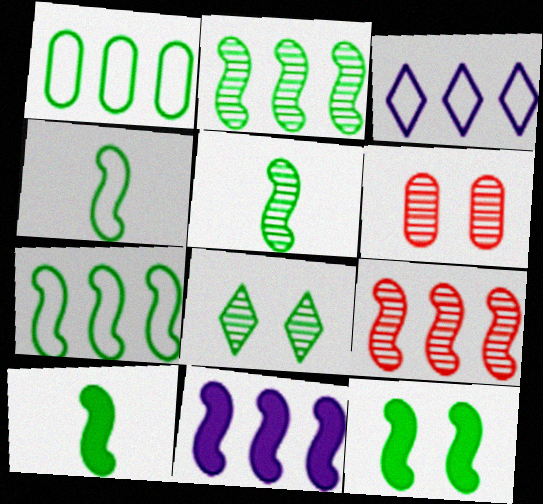[[1, 8, 10], 
[2, 4, 12], 
[3, 6, 10], 
[4, 5, 10], 
[5, 7, 12], 
[7, 9, 11]]